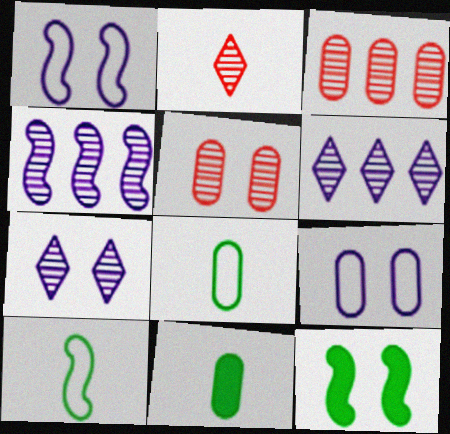[[3, 9, 11]]